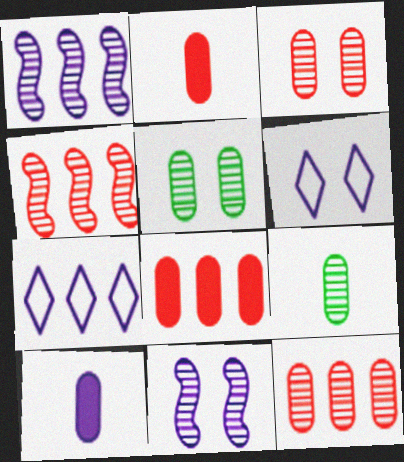[[1, 6, 10], 
[7, 10, 11]]